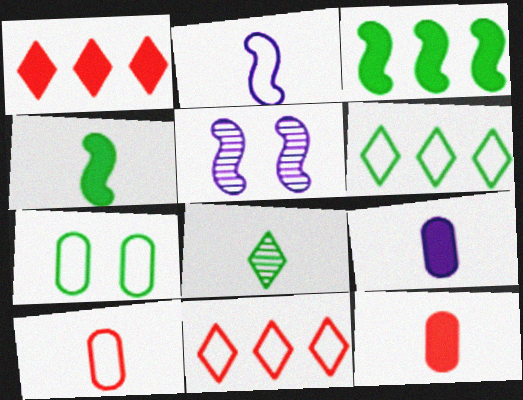[[2, 7, 11], 
[2, 8, 12], 
[3, 7, 8], 
[5, 6, 12]]